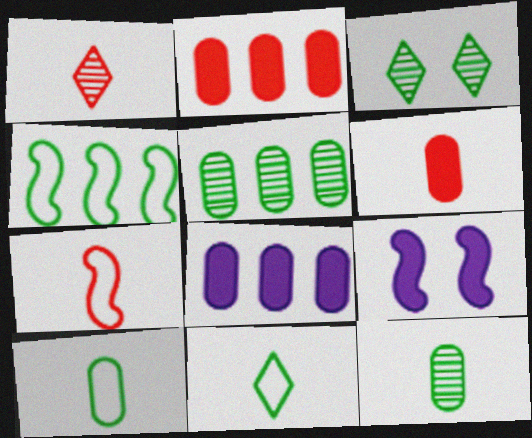[[1, 6, 7], 
[3, 7, 8]]